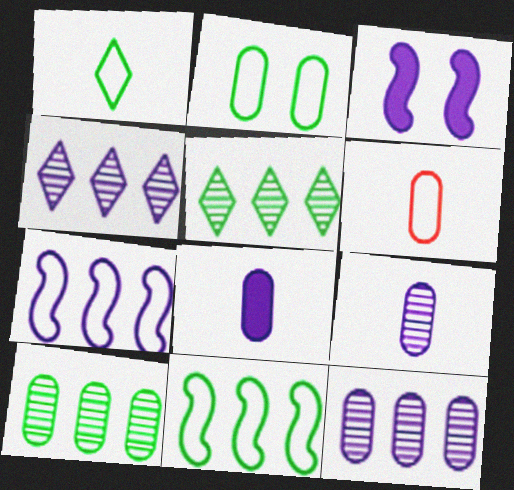[[1, 2, 11], 
[3, 5, 6]]